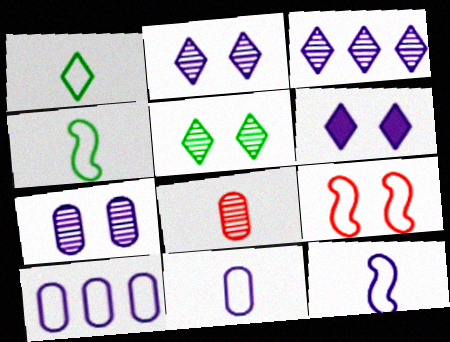[[1, 9, 10]]